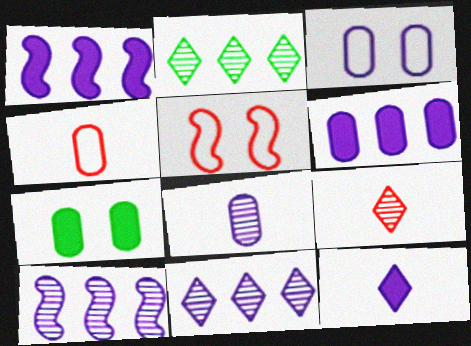[[3, 6, 8], 
[3, 10, 12]]